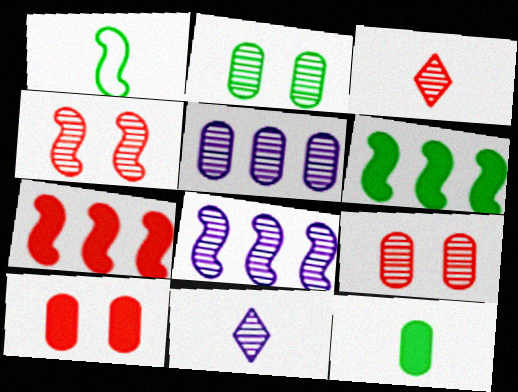[[2, 3, 8]]